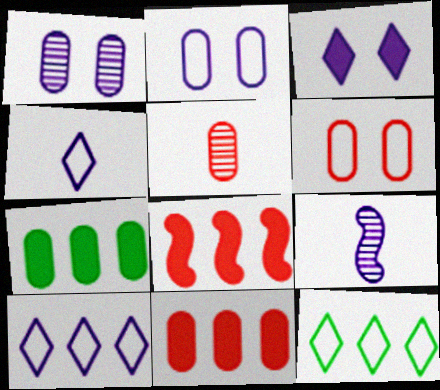[[2, 5, 7], 
[5, 6, 11]]